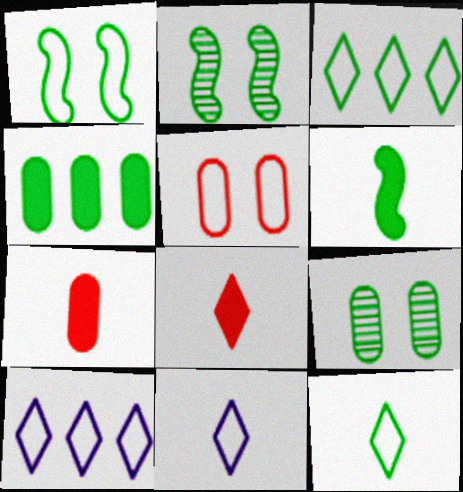[[2, 4, 12], 
[2, 7, 10], 
[3, 6, 9]]